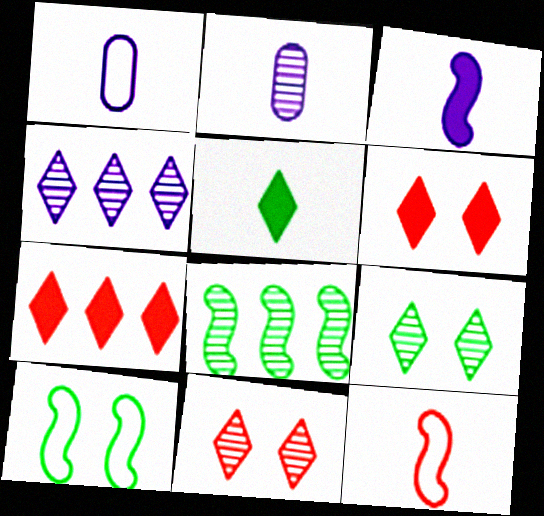[[1, 6, 8], 
[2, 5, 12], 
[2, 7, 10], 
[2, 8, 11]]